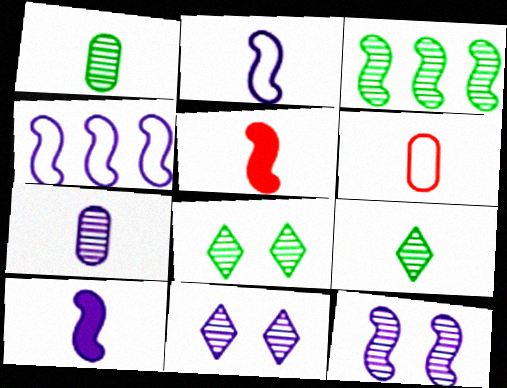[[1, 3, 8], 
[4, 10, 12], 
[6, 9, 10]]